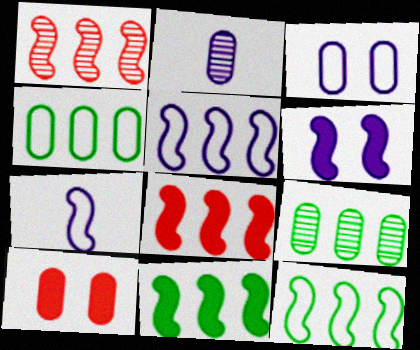[[1, 5, 11], 
[2, 4, 10]]